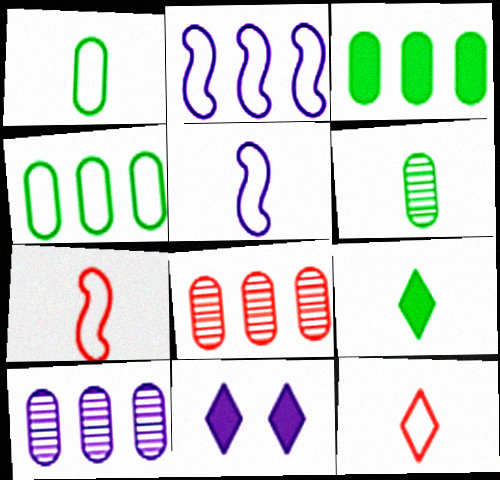[[1, 5, 12], 
[5, 10, 11]]